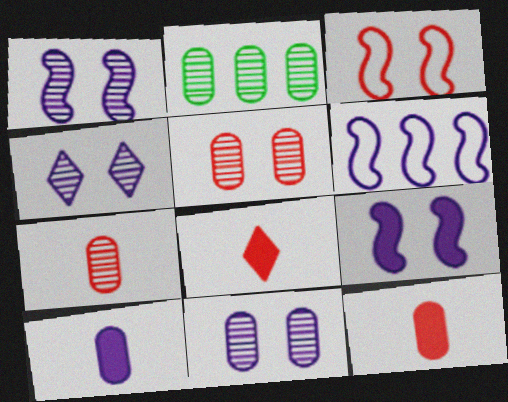[[1, 4, 11], 
[2, 7, 11], 
[4, 6, 10]]